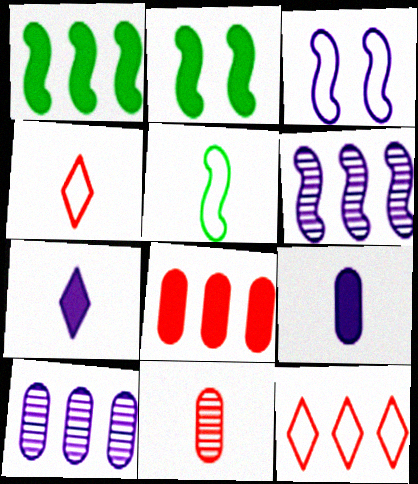[[1, 10, 12], 
[2, 4, 10], 
[2, 7, 8], 
[3, 7, 10], 
[5, 7, 11]]